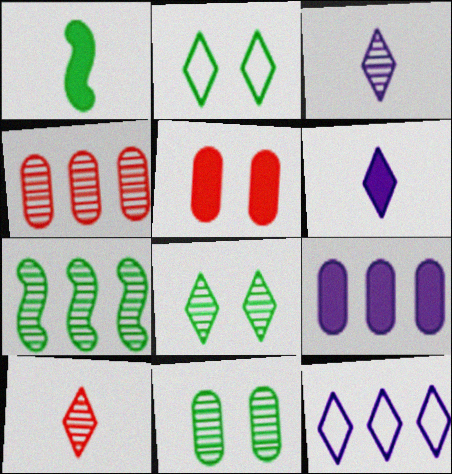[]